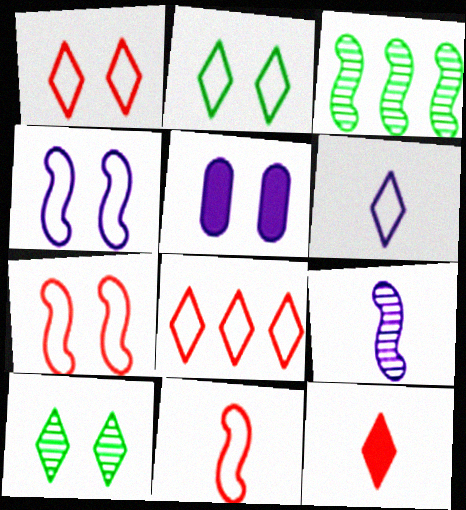[[2, 6, 8], 
[5, 7, 10]]